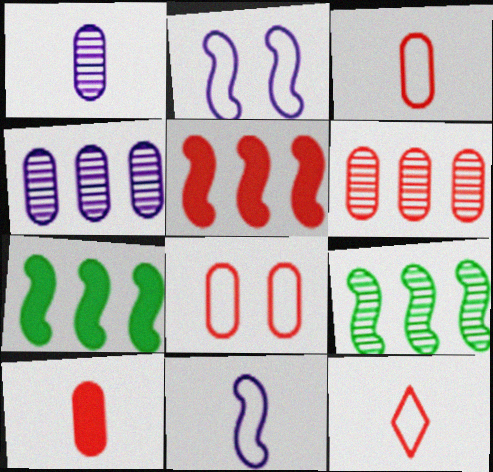[[6, 8, 10]]